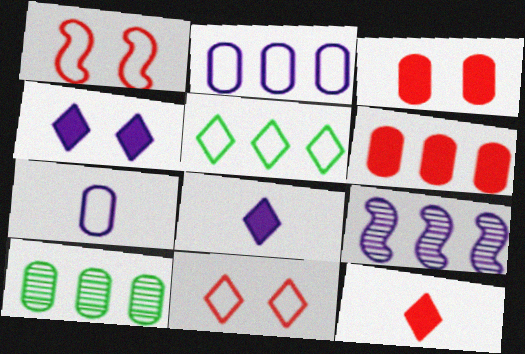[[1, 5, 7], 
[1, 8, 10], 
[2, 6, 10], 
[3, 7, 10], 
[4, 7, 9], 
[5, 6, 9]]